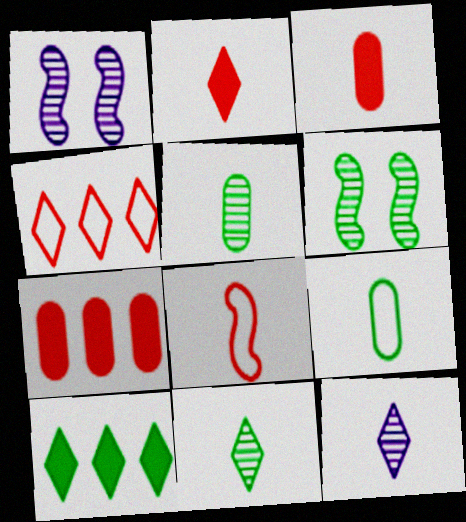[[6, 9, 10]]